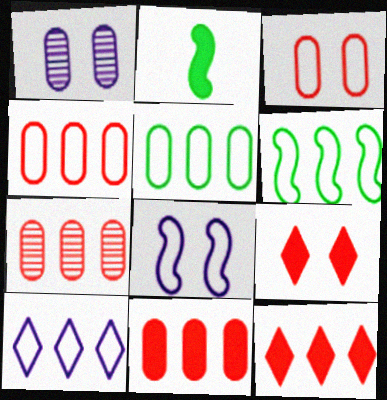[[4, 6, 10], 
[4, 7, 11]]